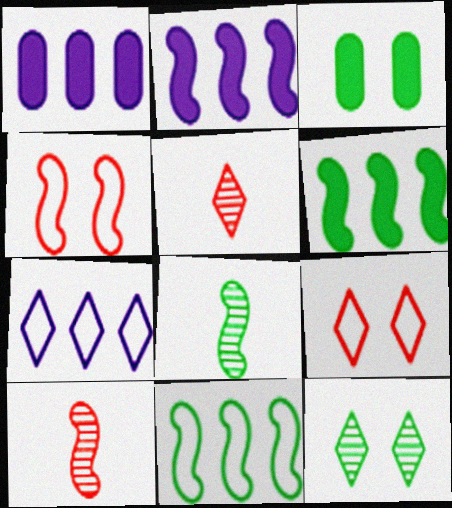[[1, 8, 9], 
[2, 4, 8], 
[3, 7, 10]]